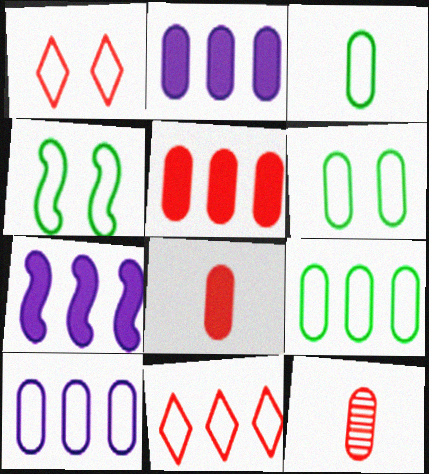[[2, 6, 12], 
[3, 6, 9]]